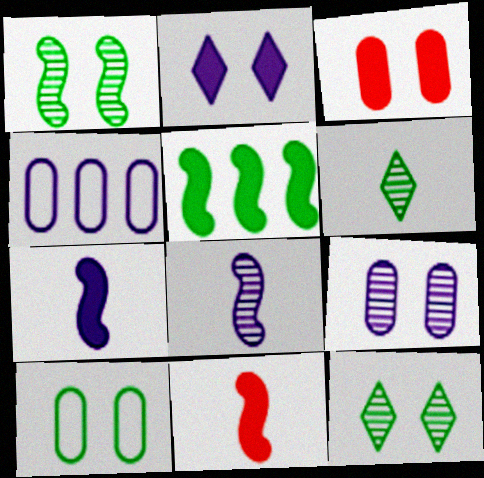[[2, 4, 8], 
[3, 9, 10], 
[4, 11, 12], 
[5, 6, 10]]